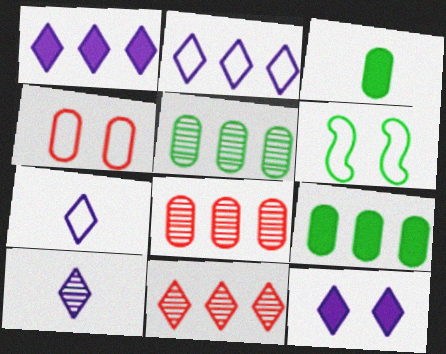[[2, 10, 12]]